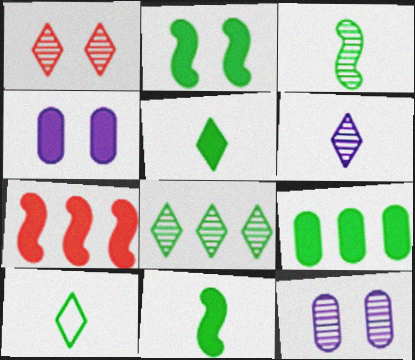[[1, 6, 8], 
[2, 5, 9], 
[4, 5, 7], 
[7, 10, 12]]